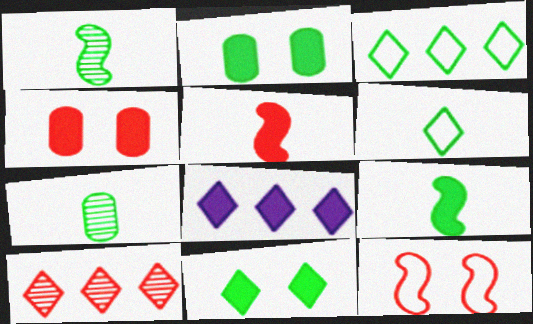[[1, 2, 3], 
[2, 5, 8], 
[3, 8, 10], 
[4, 8, 9], 
[6, 7, 9], 
[7, 8, 12]]